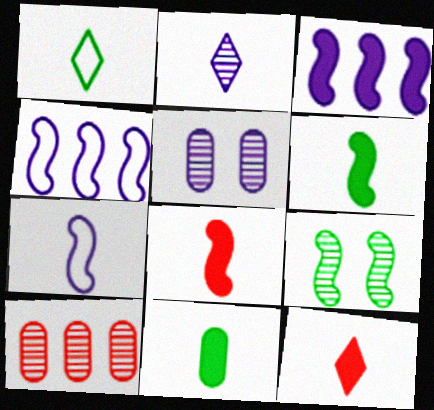[[1, 2, 12], 
[2, 9, 10], 
[4, 8, 9]]